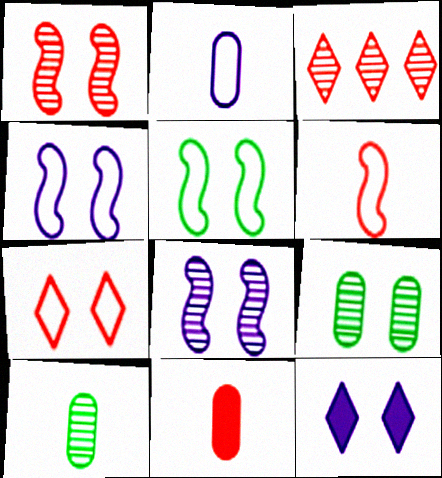[[2, 10, 11], 
[3, 8, 10]]